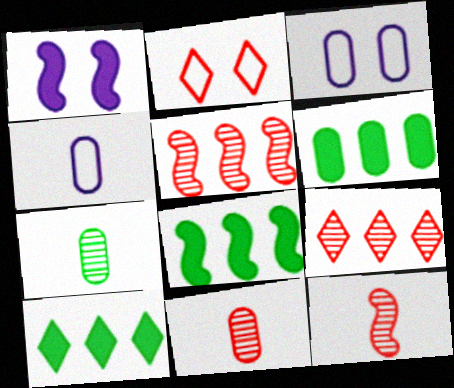[[3, 6, 11], 
[3, 10, 12], 
[6, 8, 10]]